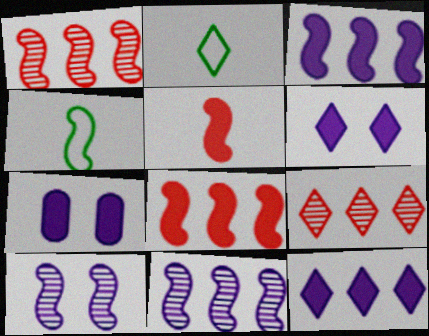[[1, 2, 7], 
[2, 6, 9], 
[4, 7, 9], 
[4, 8, 10]]